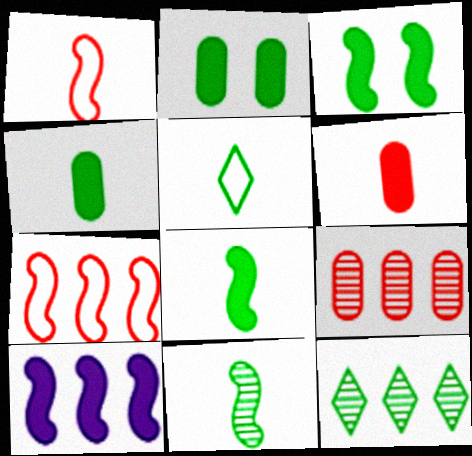[[4, 5, 11]]